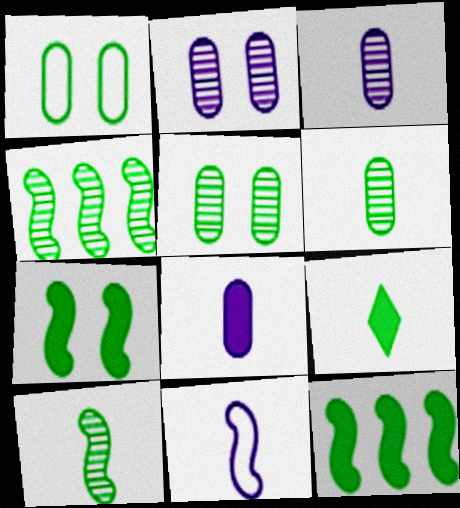[[1, 4, 9]]